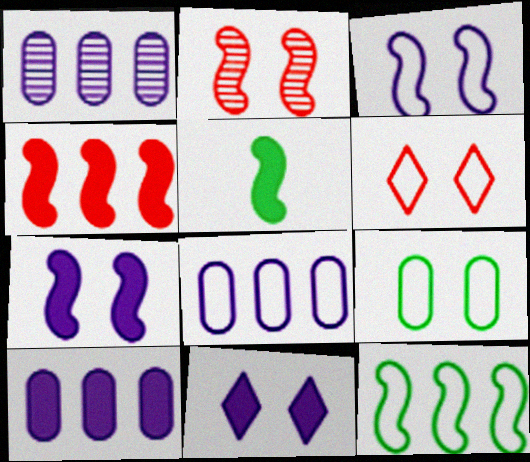[[1, 5, 6], 
[1, 8, 10], 
[2, 9, 11], 
[3, 6, 9], 
[4, 5, 7]]